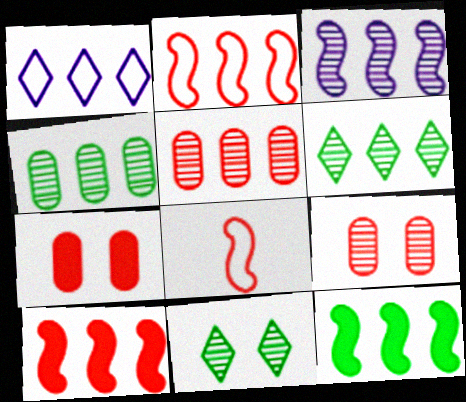[[1, 4, 10], 
[1, 5, 12], 
[2, 3, 12], 
[3, 5, 6]]